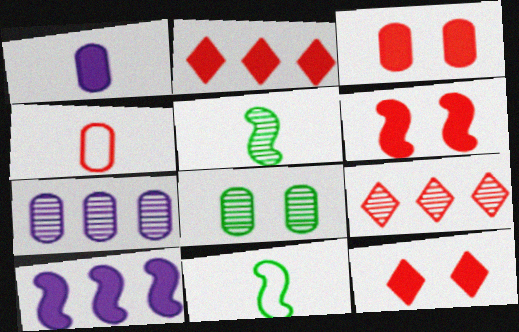[[3, 6, 12], 
[4, 6, 9], 
[7, 11, 12]]